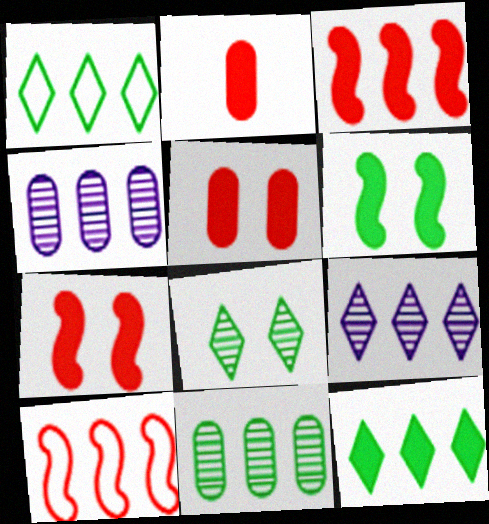[[1, 3, 4], 
[4, 10, 12]]